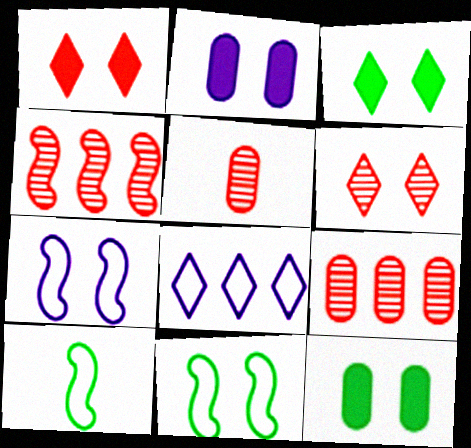[[2, 6, 11], 
[4, 5, 6], 
[6, 7, 12]]